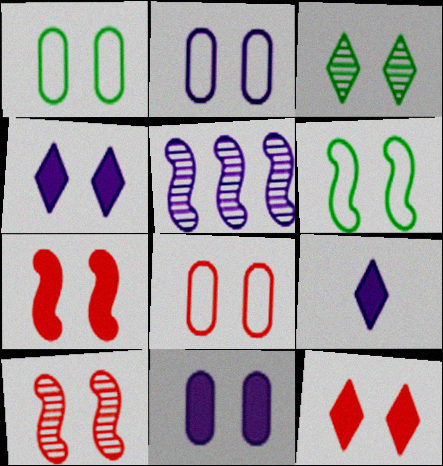[[1, 2, 8], 
[1, 4, 10], 
[2, 3, 7], 
[2, 5, 9], 
[8, 10, 12]]